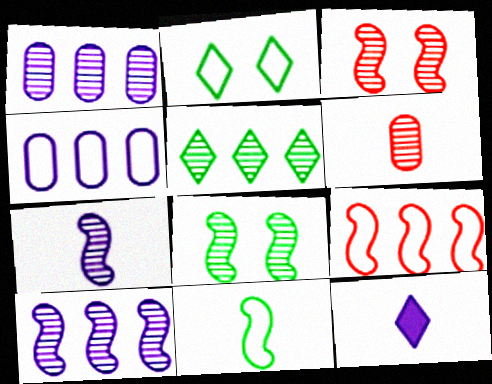[[6, 11, 12]]